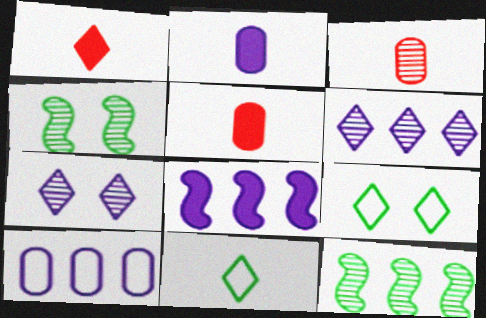[[1, 4, 10], 
[1, 6, 9], 
[3, 4, 6], 
[3, 7, 12], 
[3, 8, 9], 
[6, 8, 10]]